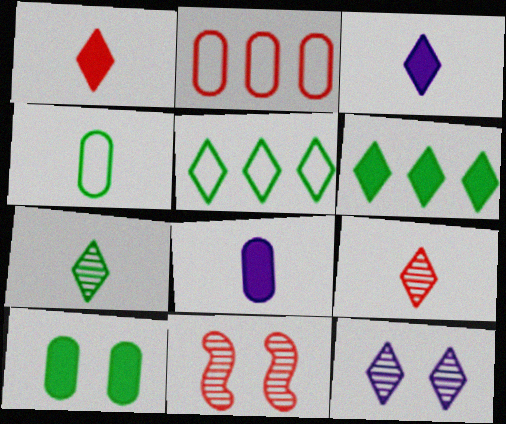[[1, 2, 11], 
[1, 5, 12], 
[5, 8, 11]]